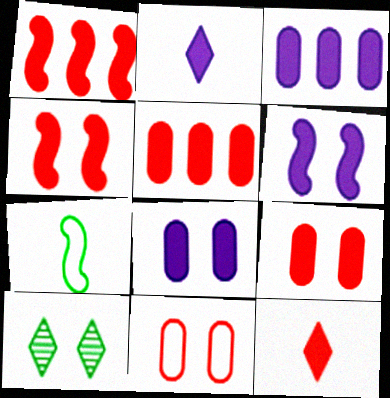[[1, 9, 12], 
[2, 3, 6], 
[4, 5, 12], 
[6, 10, 11]]